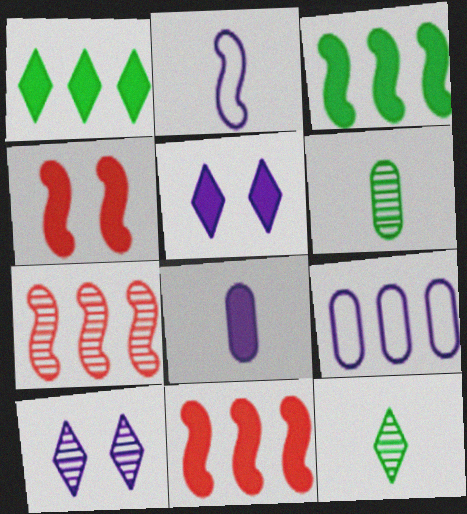[[1, 4, 8], 
[1, 7, 9], 
[4, 9, 12], 
[6, 7, 10]]